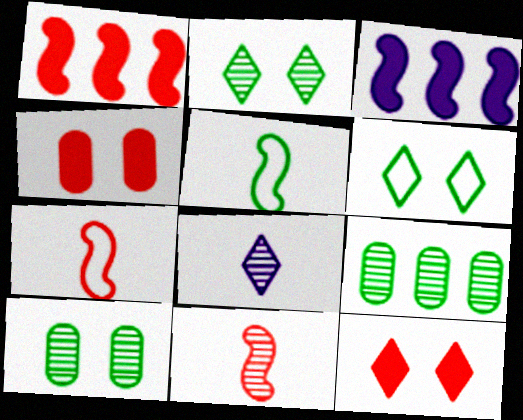[]